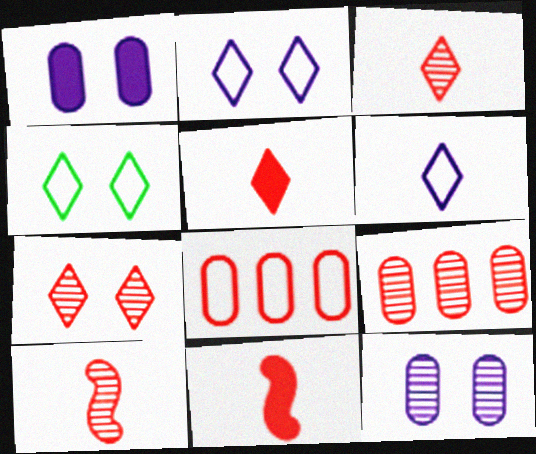[[7, 8, 11], 
[7, 9, 10]]